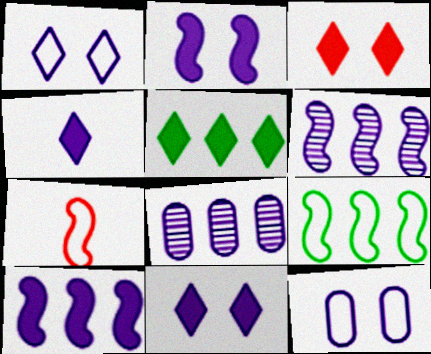[[3, 4, 5], 
[4, 6, 12]]